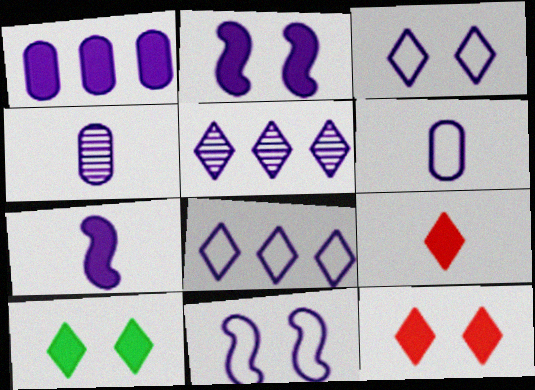[[2, 4, 8], 
[2, 5, 6], 
[6, 8, 11]]